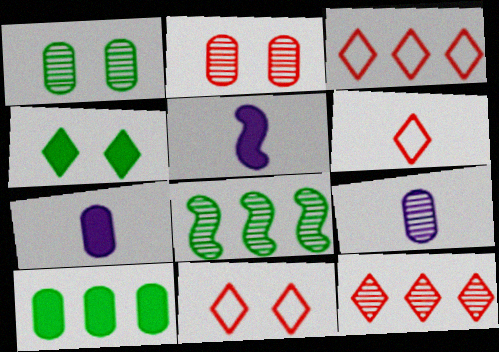[[1, 3, 5], 
[3, 6, 11], 
[7, 8, 11]]